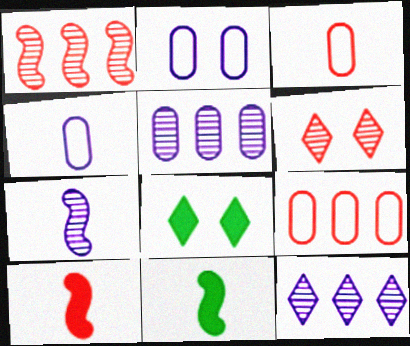[[1, 4, 8], 
[6, 9, 10], 
[7, 8, 9]]